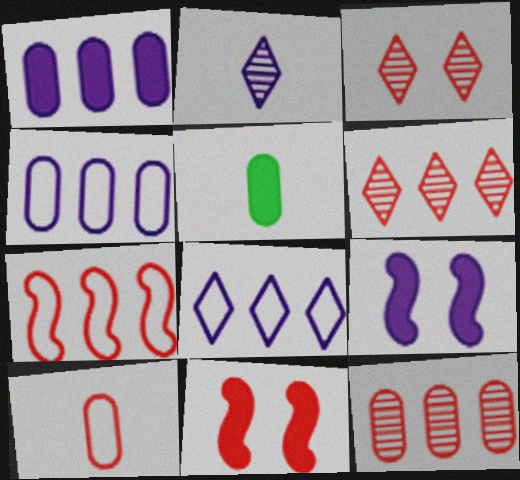[[2, 4, 9], 
[6, 10, 11]]